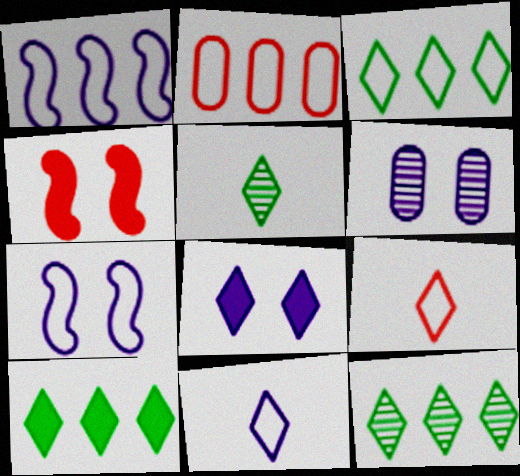[[1, 2, 3], 
[3, 10, 12], 
[6, 7, 8], 
[8, 9, 12]]